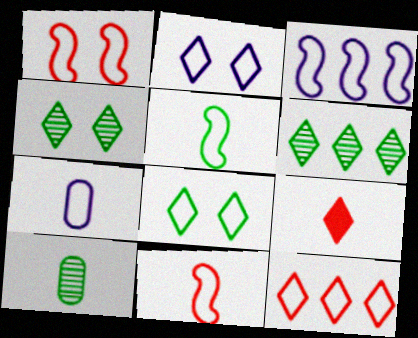[[1, 3, 5], 
[2, 3, 7], 
[2, 6, 9]]